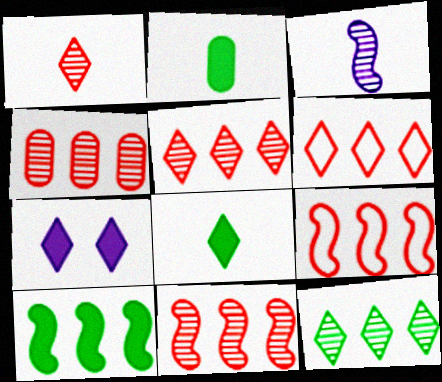[[4, 5, 11]]